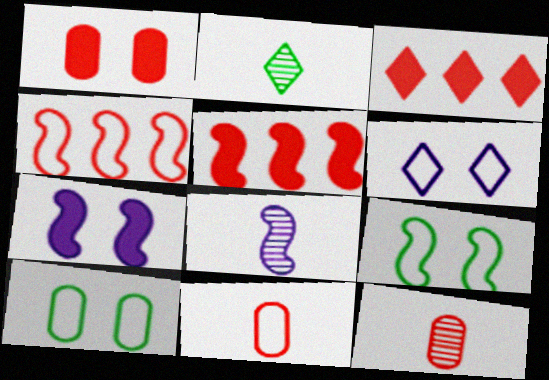[[2, 3, 6], 
[2, 8, 12], 
[3, 8, 10], 
[5, 8, 9]]